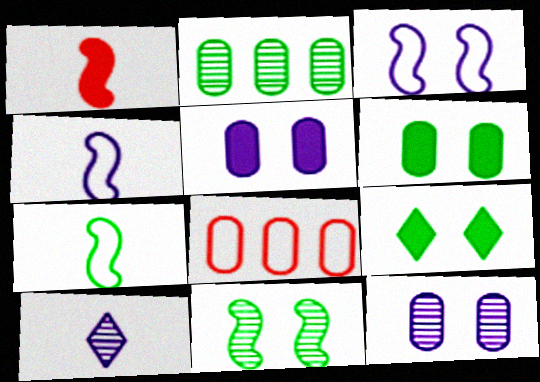[[2, 7, 9]]